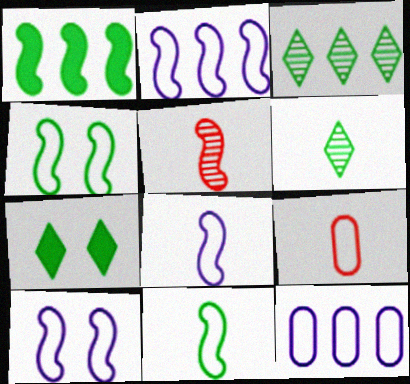[[1, 5, 10], 
[2, 8, 10], 
[5, 7, 12]]